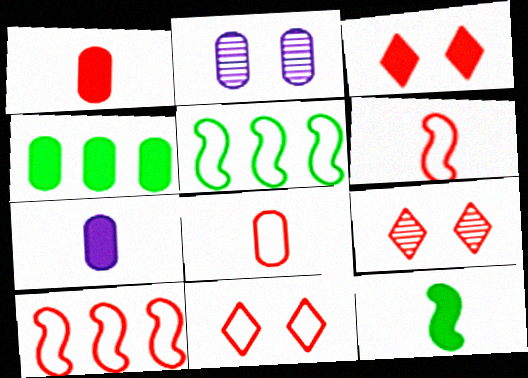[[1, 9, 10], 
[2, 4, 8], 
[3, 9, 11], 
[5, 7, 9], 
[8, 10, 11]]